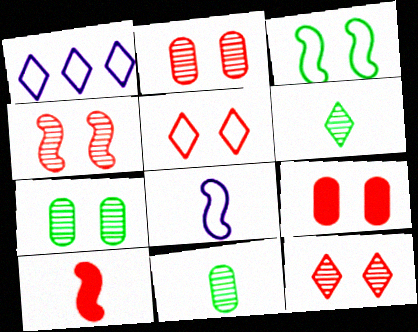[[1, 7, 10], 
[2, 4, 12], 
[4, 5, 9]]